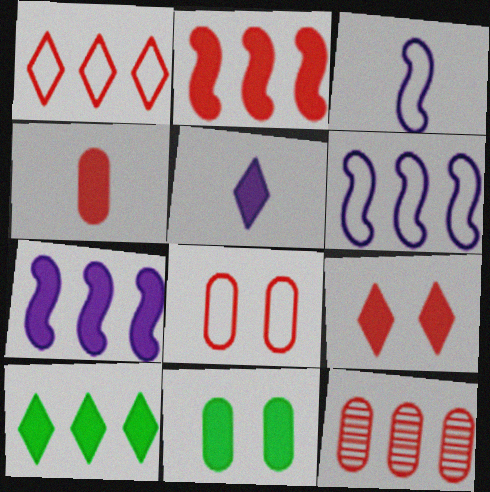[[1, 2, 12], 
[2, 4, 9], 
[2, 5, 11], 
[4, 8, 12], 
[5, 9, 10], 
[6, 10, 12]]